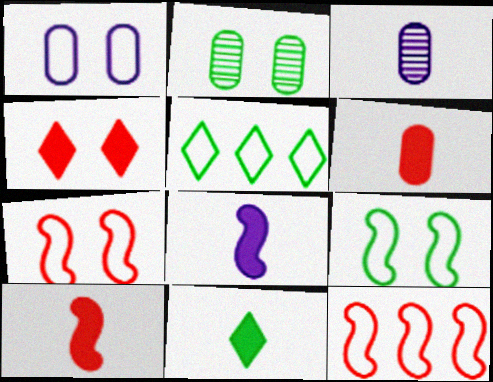[[6, 8, 11]]